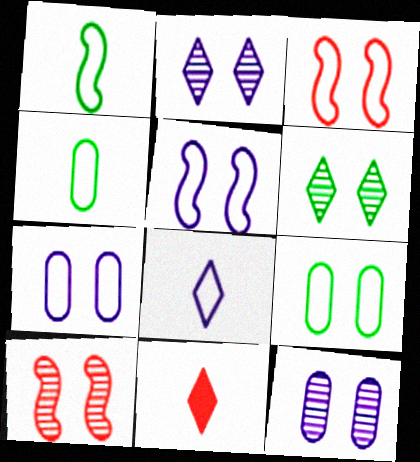[[6, 10, 12]]